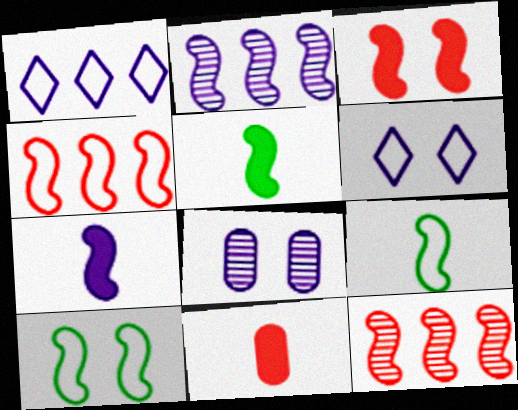[[1, 7, 8], 
[2, 3, 9], 
[7, 10, 12]]